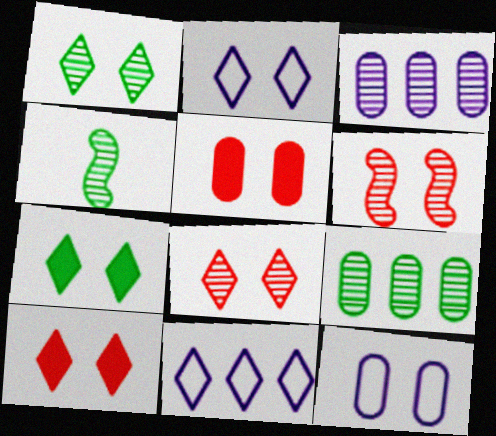[[1, 2, 10], 
[1, 4, 9], 
[2, 7, 8], 
[3, 4, 8], 
[4, 5, 11], 
[6, 7, 12]]